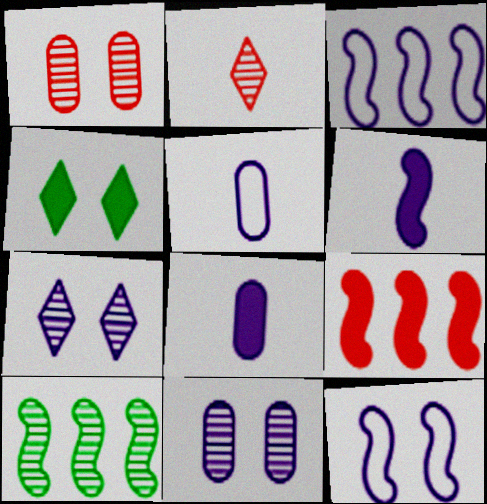[[1, 4, 12], 
[2, 10, 11], 
[3, 7, 8], 
[3, 9, 10], 
[4, 8, 9]]